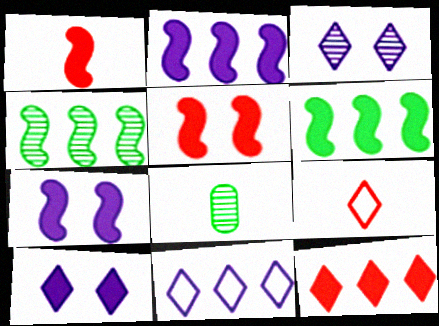[[1, 6, 7], 
[5, 8, 11]]